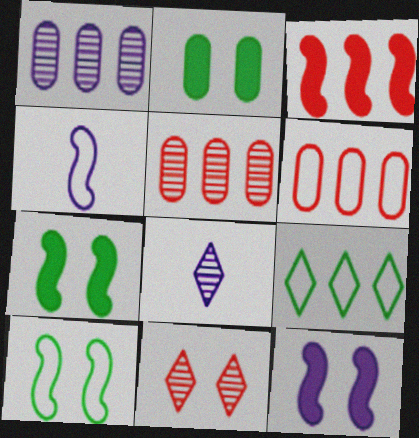[[1, 3, 9], 
[6, 7, 8]]